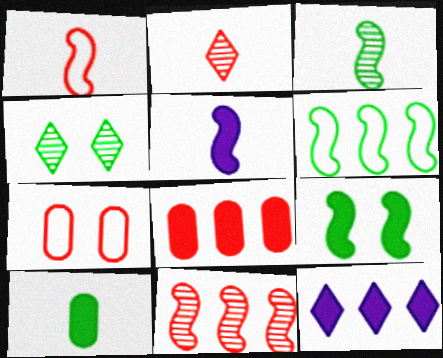[[1, 3, 5], 
[3, 6, 9], 
[3, 7, 12], 
[4, 6, 10]]